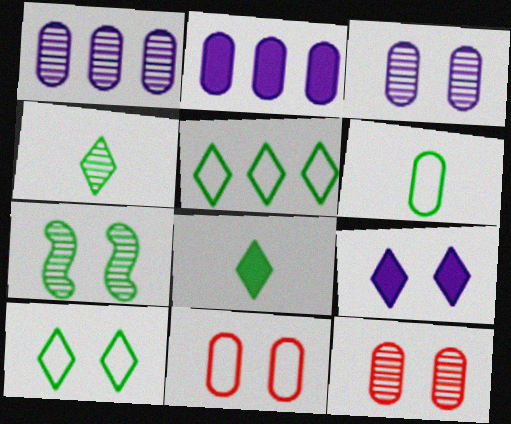[[2, 6, 12], 
[7, 9, 11]]